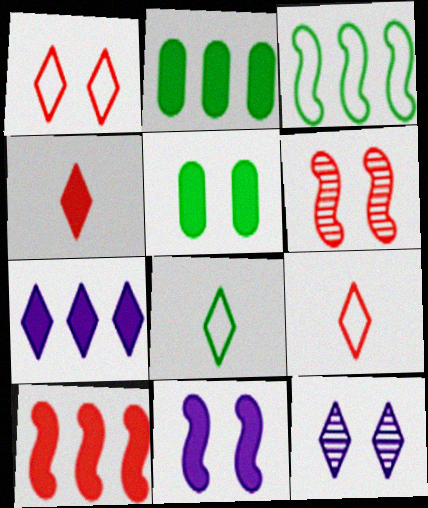[[2, 4, 11], 
[2, 7, 10]]